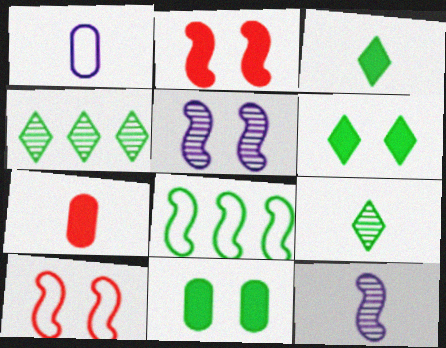[[1, 2, 4], 
[2, 8, 12], 
[8, 9, 11]]